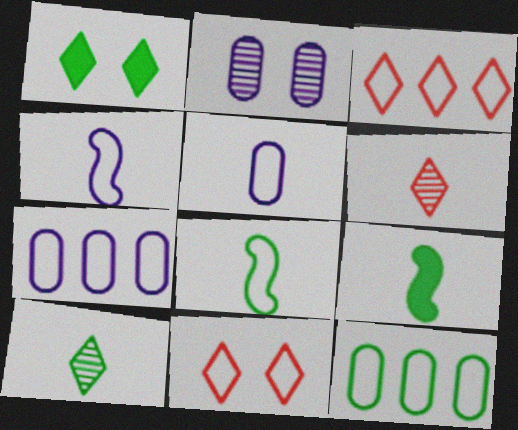[[2, 3, 9], 
[4, 11, 12], 
[5, 6, 9], 
[7, 8, 11]]